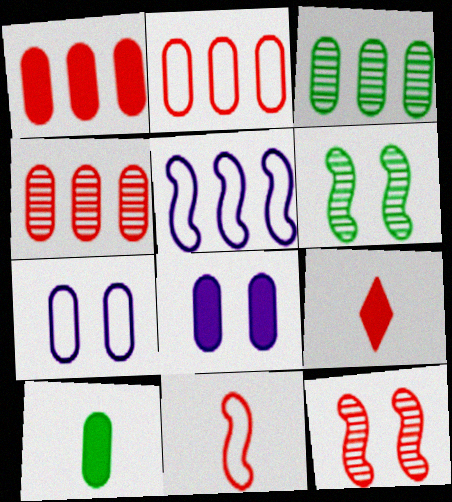[[1, 2, 4], 
[1, 8, 10], 
[2, 9, 12], 
[4, 7, 10]]